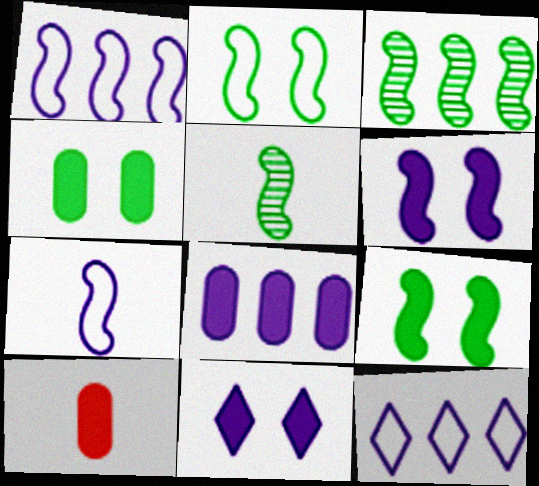[[4, 8, 10]]